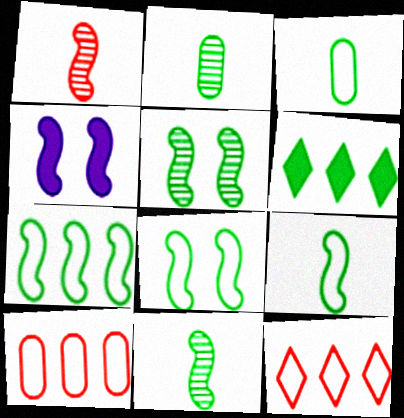[[1, 4, 7], 
[2, 4, 12], 
[2, 6, 8], 
[3, 5, 6], 
[7, 8, 9]]